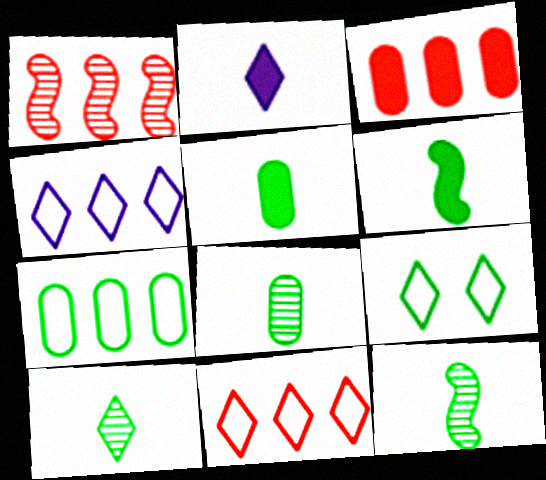[[1, 3, 11], 
[8, 10, 12]]